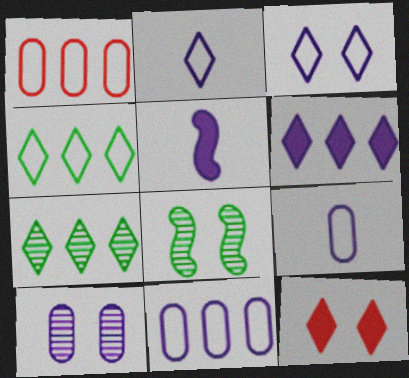[[2, 7, 12]]